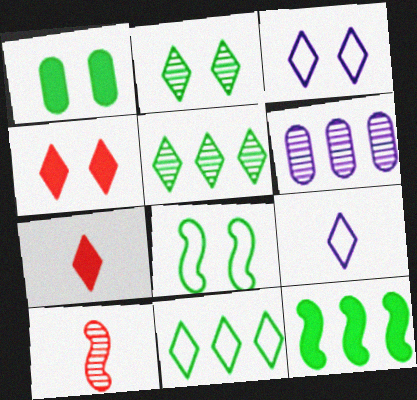[[1, 2, 8], 
[2, 3, 4], 
[2, 6, 10], 
[3, 5, 7], 
[4, 5, 9], 
[6, 7, 8]]